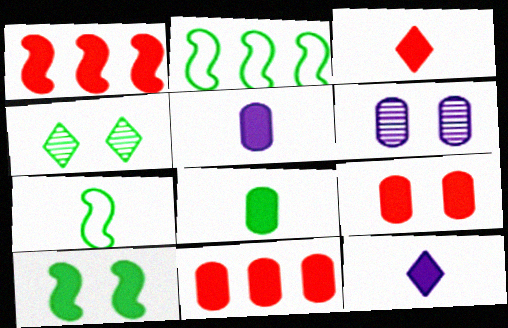[[1, 3, 9], 
[2, 3, 6], 
[2, 4, 8], 
[10, 11, 12]]